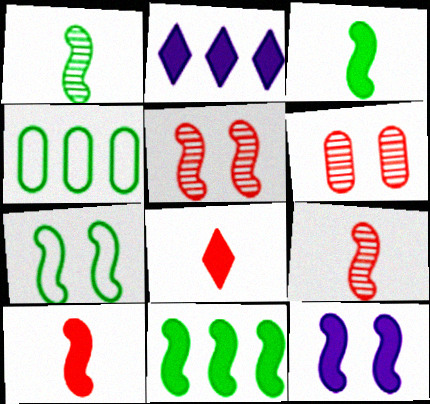[[1, 7, 11], 
[5, 7, 12], 
[10, 11, 12]]